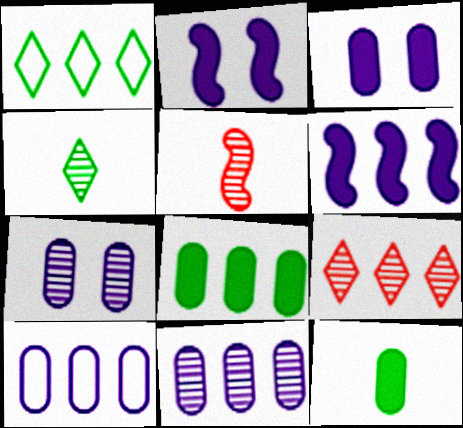[[1, 3, 5]]